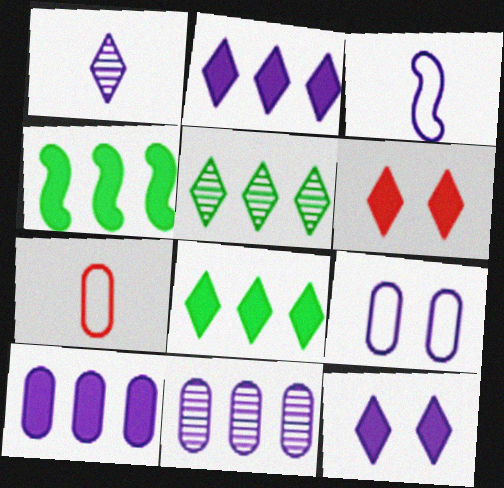[[3, 11, 12]]